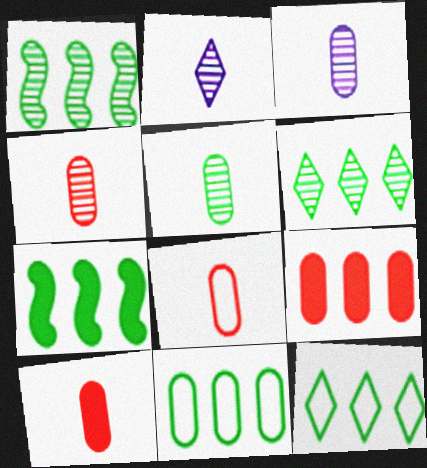[[3, 4, 5], 
[4, 8, 10], 
[6, 7, 11]]